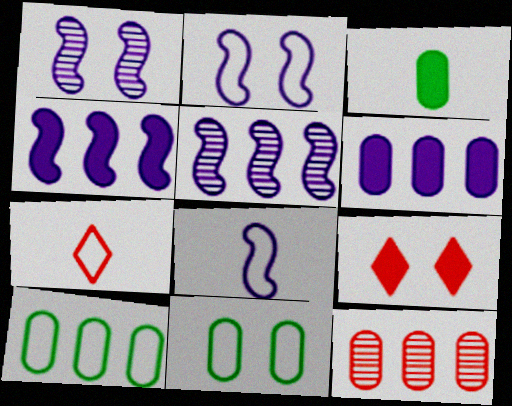[[1, 4, 8], 
[1, 9, 11], 
[2, 7, 10], 
[3, 4, 9], 
[6, 10, 12]]